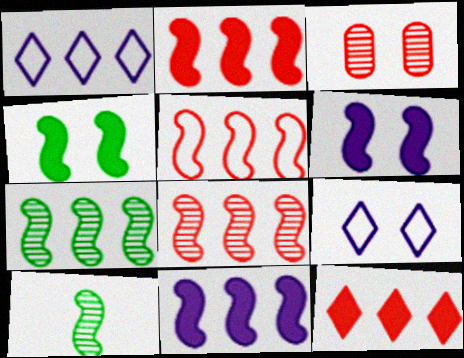[[2, 5, 8], 
[3, 4, 9], 
[5, 6, 10], 
[5, 7, 11]]